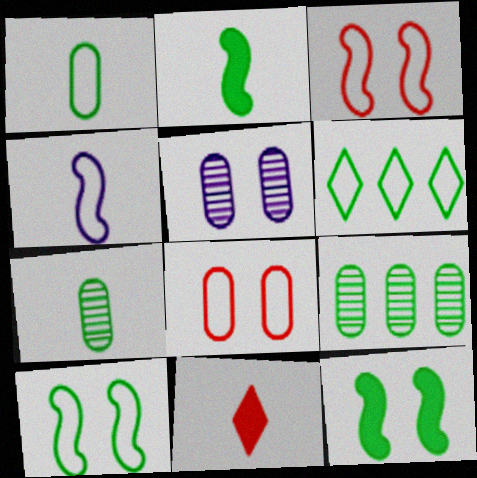[[1, 6, 10], 
[4, 6, 8], 
[4, 7, 11], 
[6, 7, 12]]